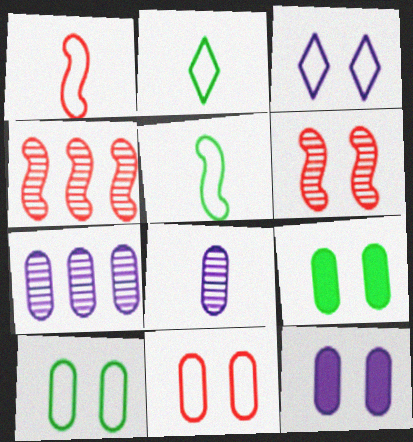[[2, 4, 12], 
[3, 6, 9]]